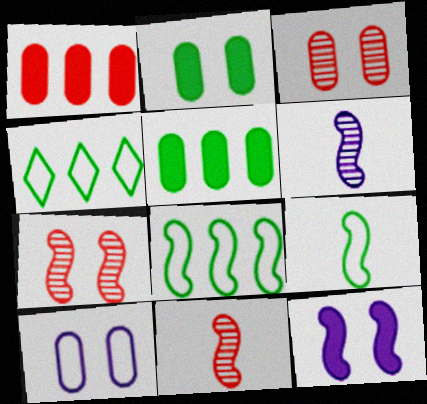[[2, 3, 10], 
[8, 11, 12]]